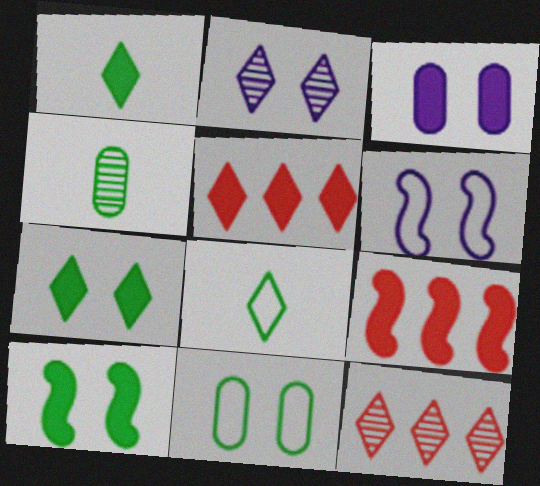[[1, 3, 9], 
[2, 3, 6], 
[2, 5, 8], 
[4, 5, 6]]